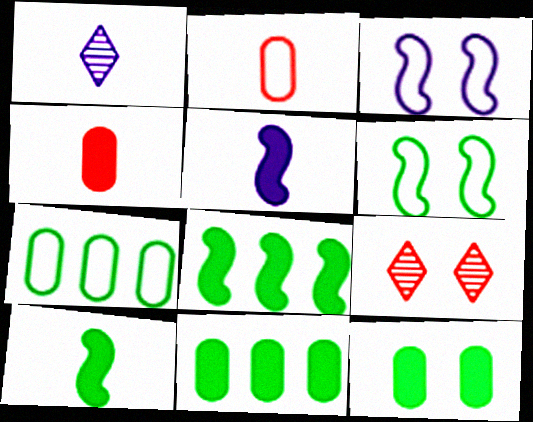[[1, 2, 10], 
[3, 9, 12], 
[5, 7, 9]]